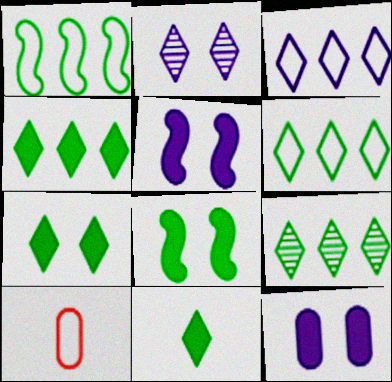[[4, 6, 9], 
[4, 7, 11], 
[5, 9, 10]]